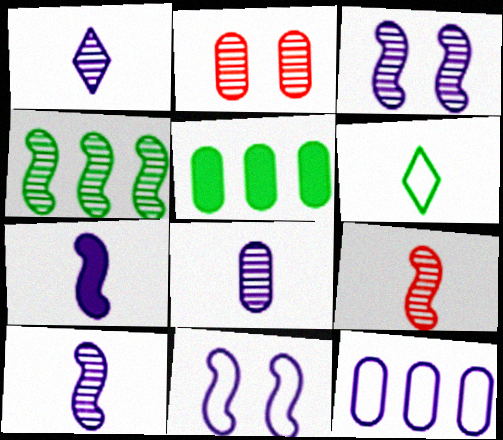[[1, 2, 4], 
[1, 8, 10], 
[3, 4, 9]]